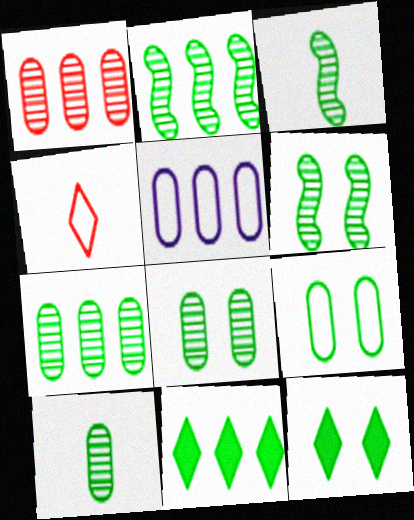[[2, 3, 6], 
[3, 9, 11], 
[6, 9, 12], 
[7, 8, 10]]